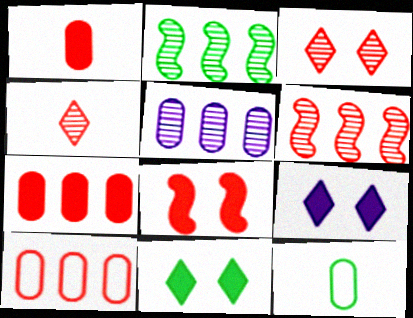[[2, 11, 12], 
[4, 8, 10], 
[6, 9, 12]]